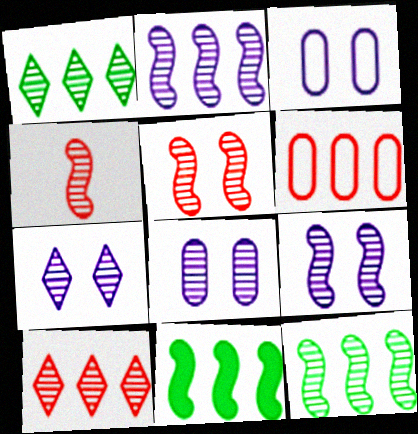[[1, 4, 8], 
[4, 9, 12], 
[7, 8, 9]]